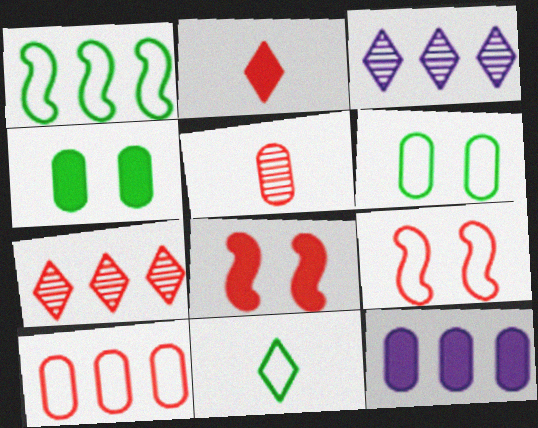[[1, 6, 11], 
[1, 7, 12], 
[5, 6, 12]]